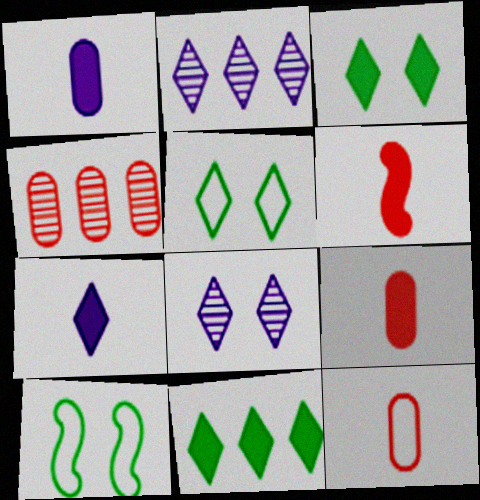[[2, 9, 10], 
[4, 7, 10]]